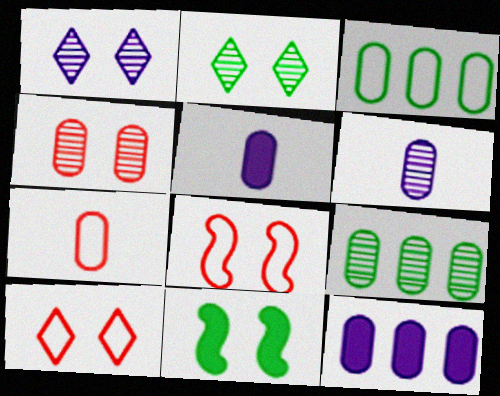[[3, 4, 5], 
[4, 6, 9]]